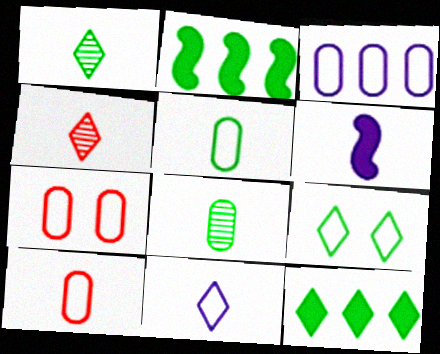[[1, 6, 10], 
[1, 9, 12], 
[2, 8, 9], 
[3, 5, 7], 
[4, 5, 6]]